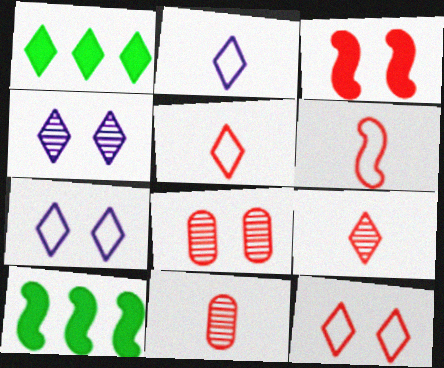[[1, 4, 5], 
[1, 7, 9], 
[2, 8, 10], 
[3, 8, 12], 
[7, 10, 11]]